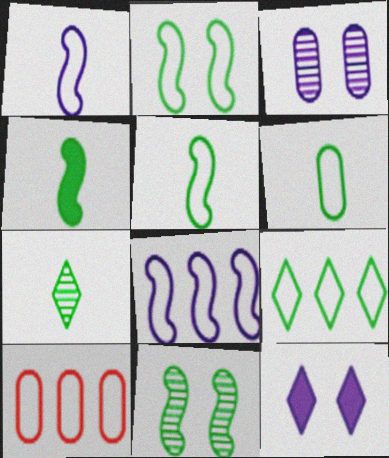[[2, 6, 9], 
[4, 6, 7], 
[8, 9, 10]]